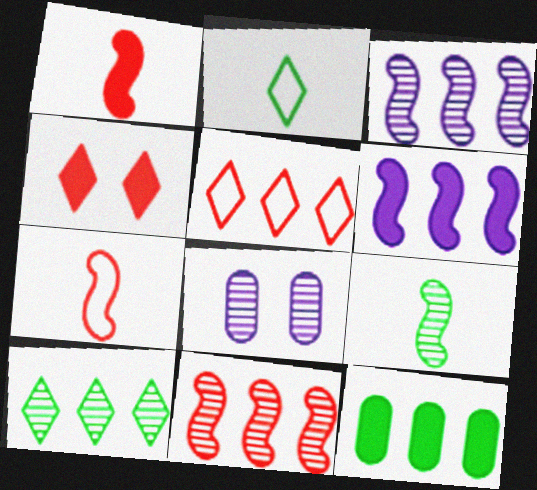[[3, 5, 12]]